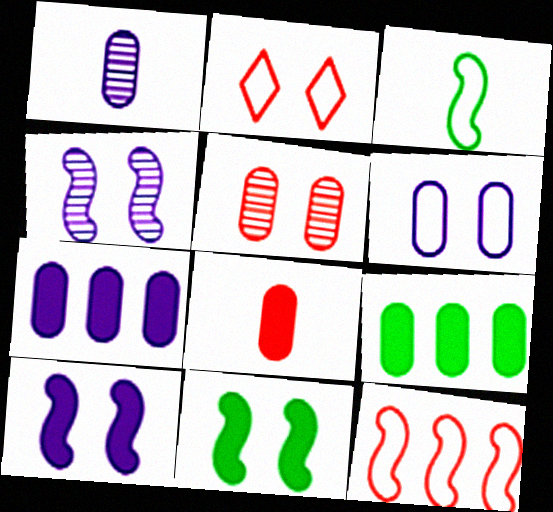[[1, 6, 7]]